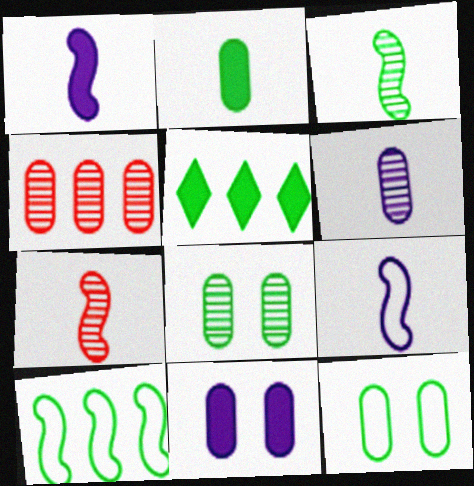[[3, 5, 12], 
[4, 6, 8]]